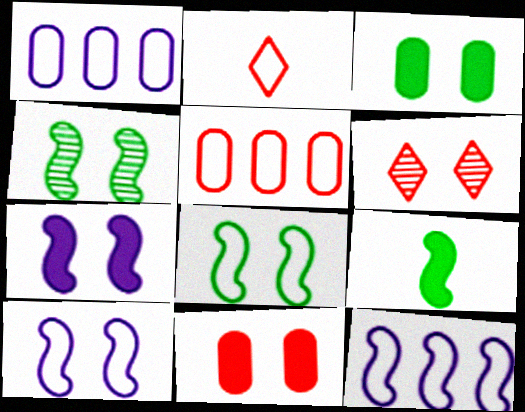[[1, 2, 8], 
[1, 6, 9], 
[3, 6, 10]]